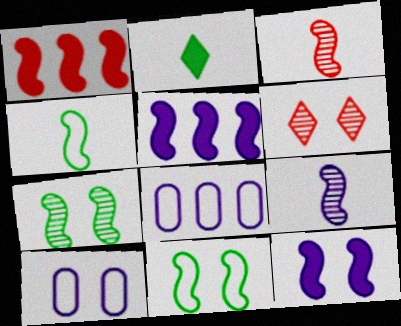[[1, 9, 11], 
[3, 5, 11]]